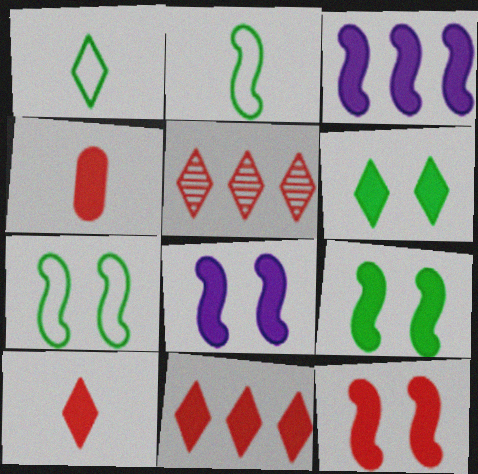[[3, 4, 6], 
[4, 11, 12], 
[8, 9, 12]]